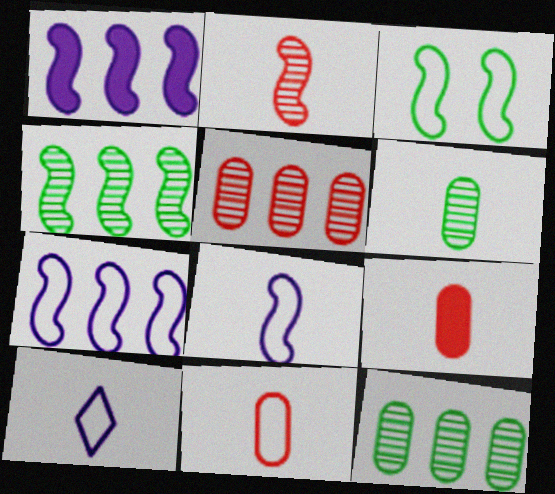[[1, 2, 3]]